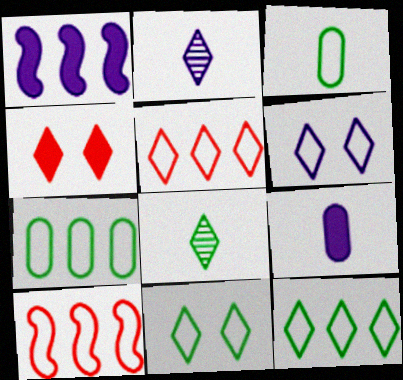[[2, 4, 12], 
[3, 6, 10]]